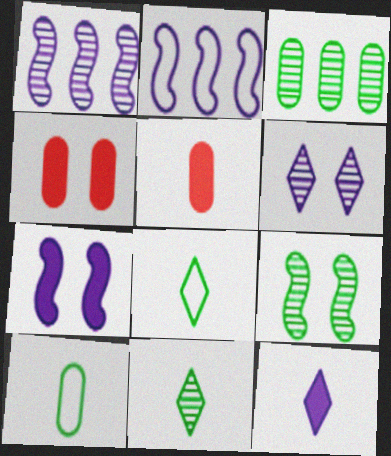[[1, 4, 8], 
[2, 4, 11], 
[3, 9, 11]]